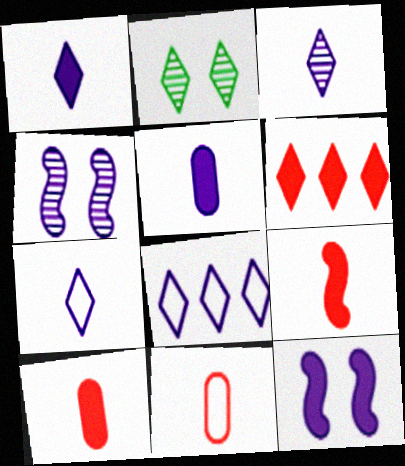[[1, 3, 7], 
[2, 6, 7], 
[4, 5, 8]]